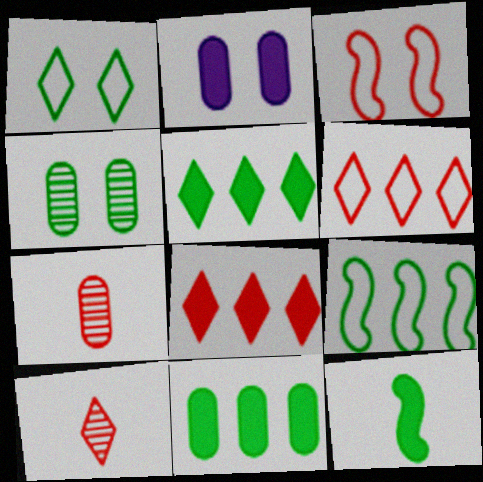[[2, 8, 12], 
[2, 9, 10], 
[3, 7, 8]]